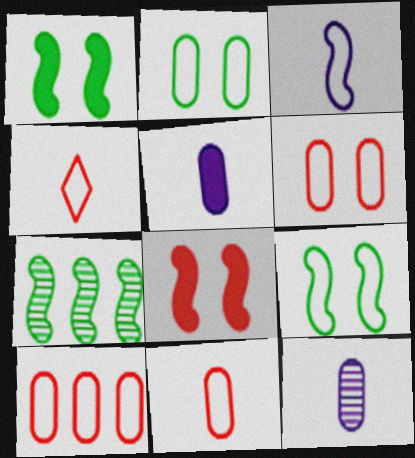[[3, 7, 8], 
[6, 10, 11]]